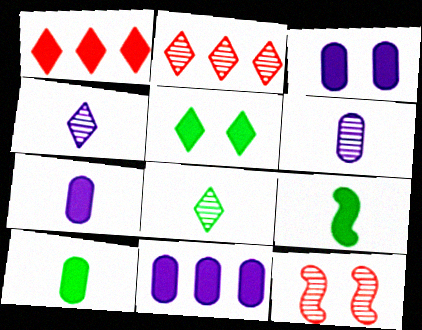[[1, 3, 9], 
[3, 7, 11]]